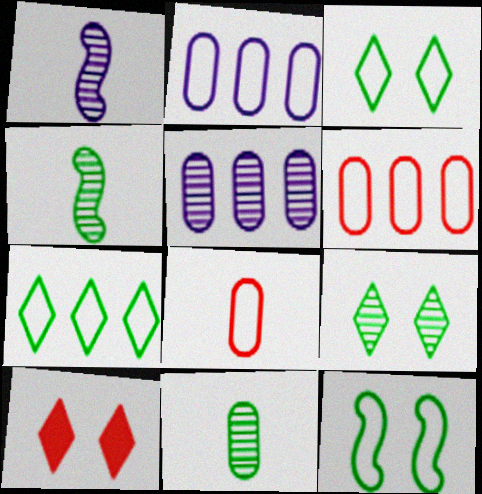[[2, 4, 10]]